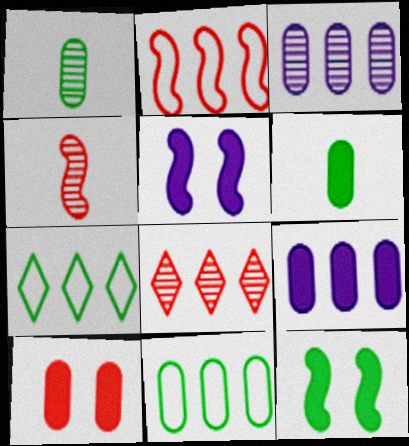[[1, 7, 12], 
[6, 9, 10]]